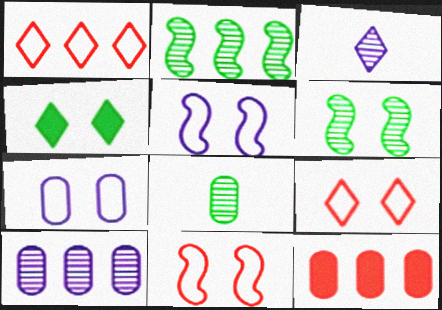[[1, 3, 4], 
[7, 8, 12]]